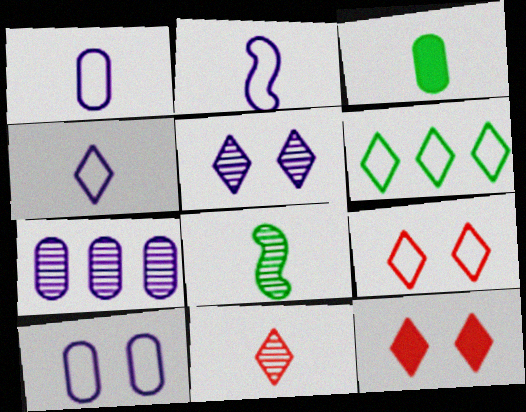[[1, 2, 4], 
[2, 3, 11], 
[4, 6, 9]]